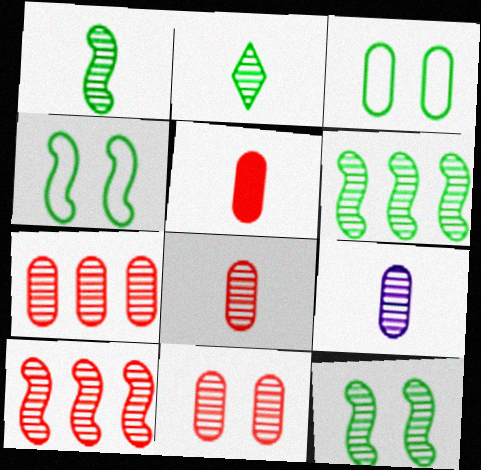[[1, 6, 12], 
[7, 8, 11]]